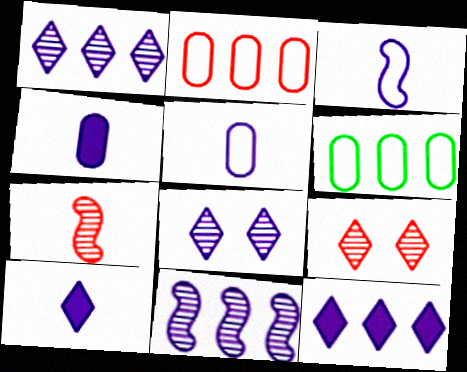[]